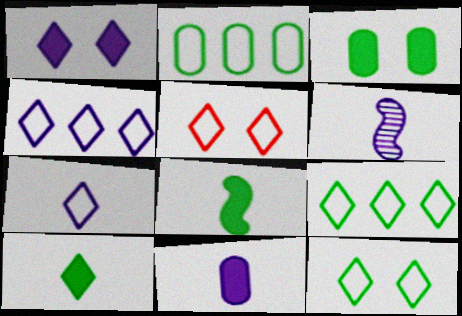[[5, 7, 9], 
[6, 7, 11]]